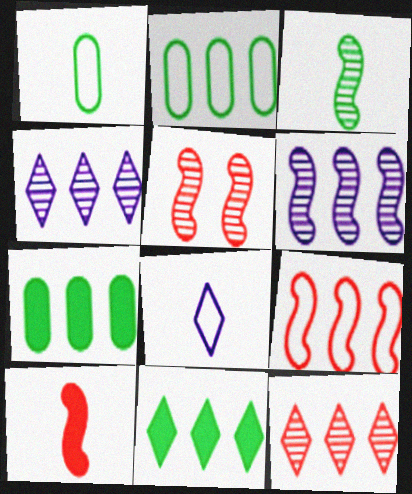[[3, 5, 6], 
[4, 7, 9], 
[5, 7, 8], 
[5, 9, 10]]